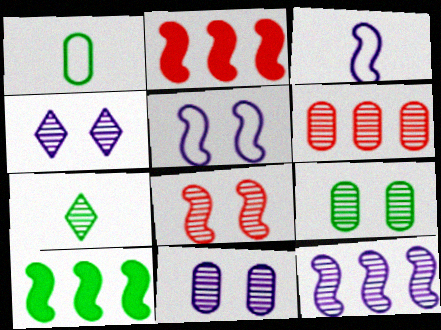[[1, 2, 4], 
[3, 8, 10], 
[4, 8, 9]]